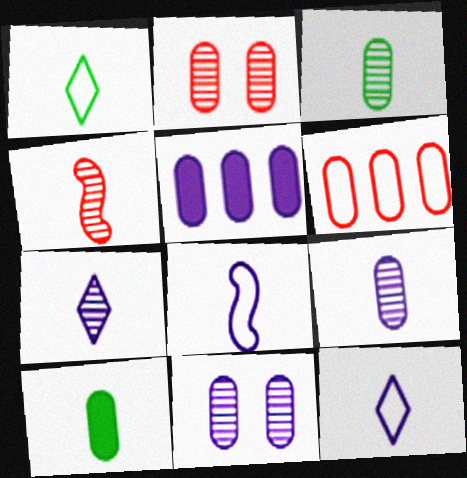[[3, 4, 7], 
[4, 10, 12], 
[6, 10, 11]]